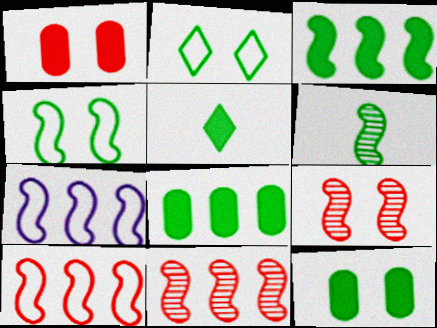[[2, 6, 8], 
[3, 4, 6], 
[3, 5, 12], 
[3, 7, 11]]